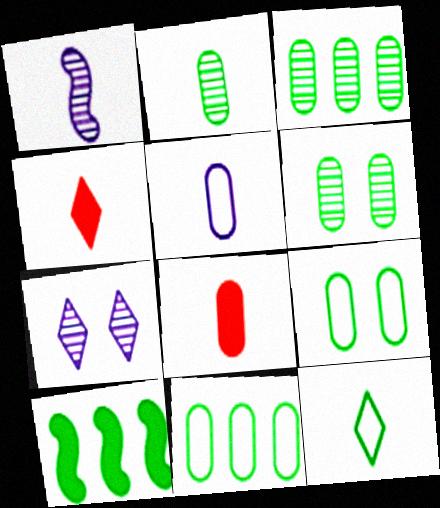[[1, 8, 12], 
[2, 3, 6], 
[2, 5, 8], 
[6, 10, 12]]